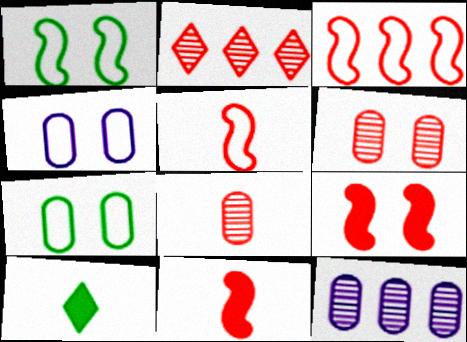[]